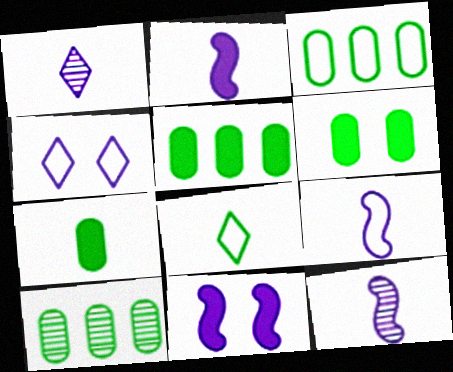[[2, 9, 12], 
[3, 5, 10], 
[5, 6, 7]]